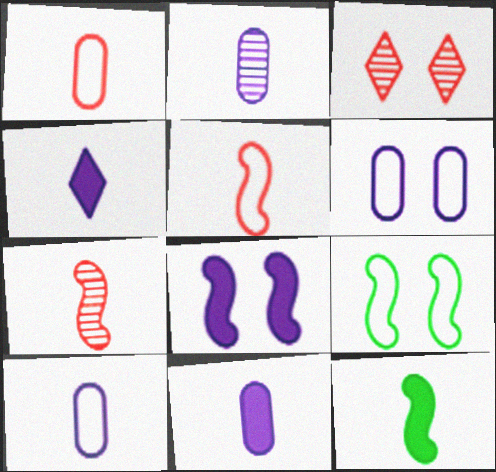[[2, 10, 11]]